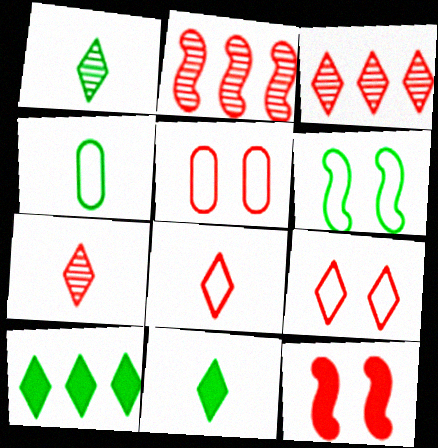[]